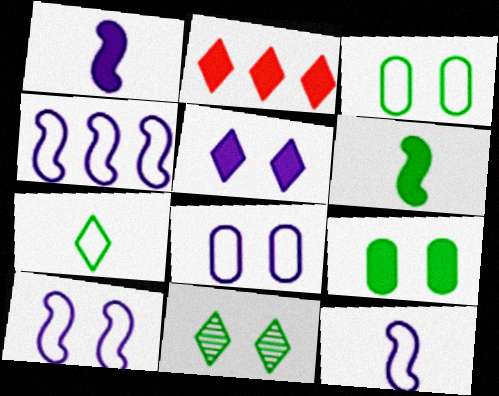[[1, 2, 9], 
[4, 10, 12]]